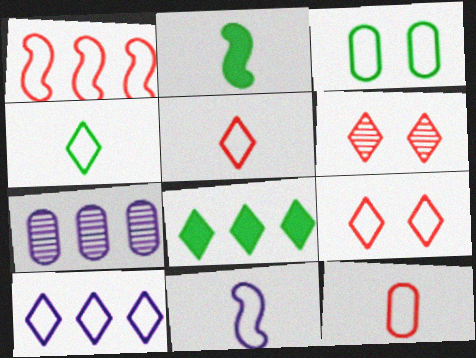[[1, 7, 8], 
[1, 9, 12], 
[2, 7, 9], 
[4, 9, 10], 
[4, 11, 12]]